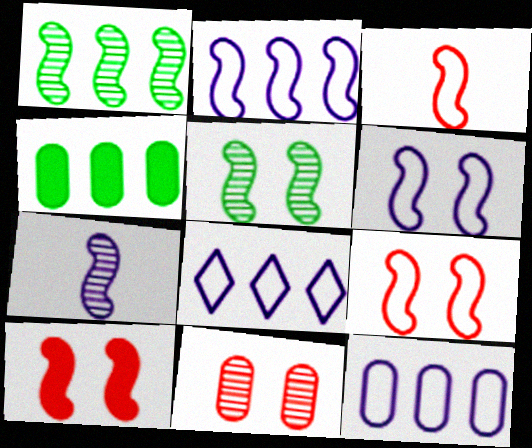[[2, 8, 12], 
[5, 6, 10]]